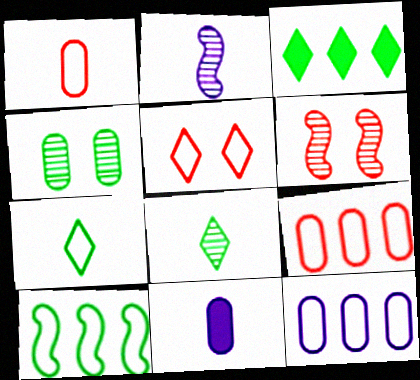[[4, 9, 11]]